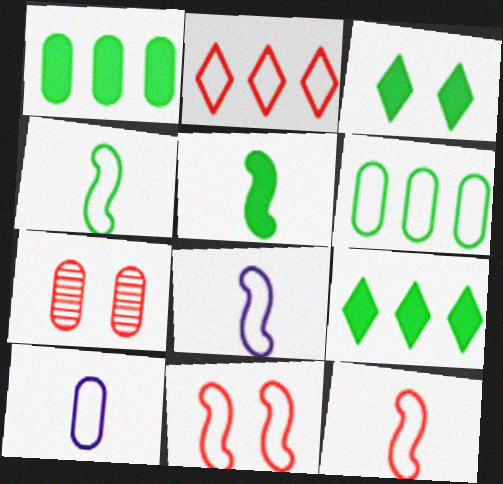[[1, 3, 5], 
[1, 7, 10], 
[4, 8, 12], 
[7, 8, 9]]